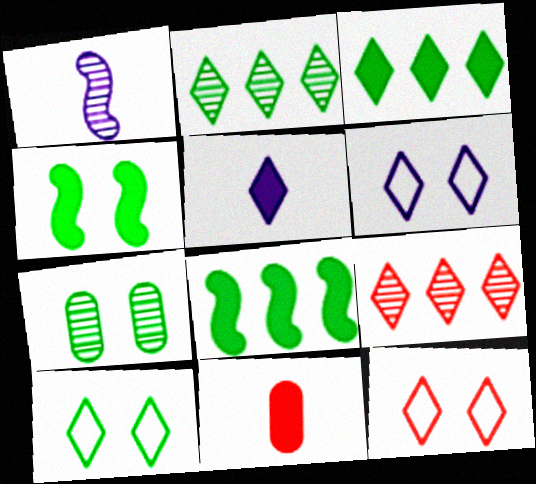[[1, 7, 9], 
[2, 5, 12], 
[4, 7, 10], 
[5, 9, 10], 
[6, 10, 12]]